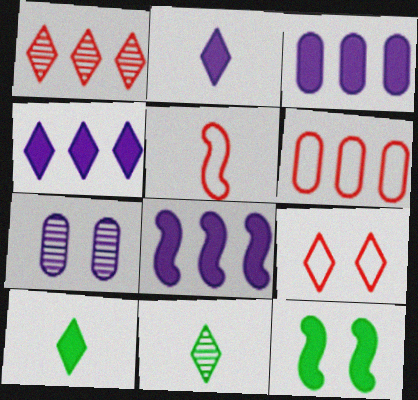[[3, 4, 8], 
[4, 9, 11], 
[5, 6, 9], 
[7, 9, 12]]